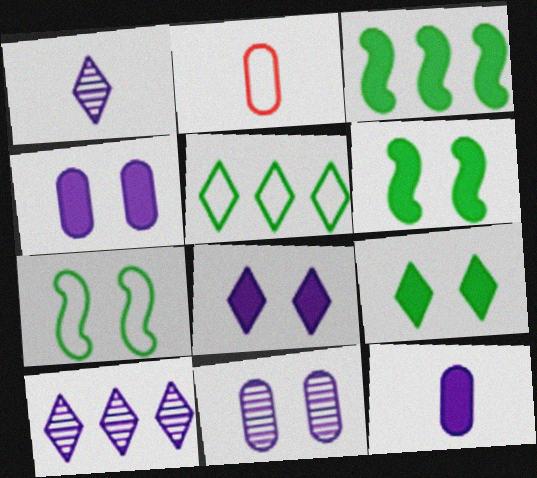[[2, 6, 10]]